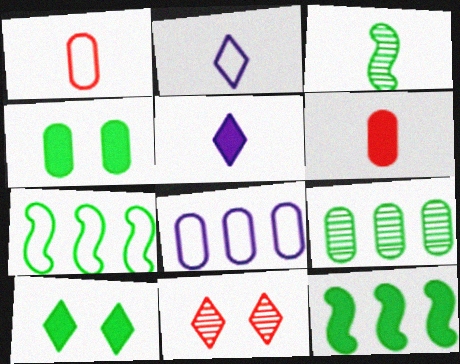[[1, 3, 5], 
[2, 3, 6]]